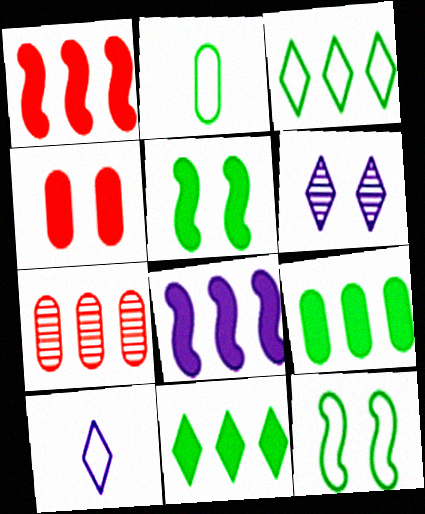[[1, 2, 6], 
[2, 3, 12], 
[3, 7, 8], 
[4, 6, 12], 
[5, 7, 10]]